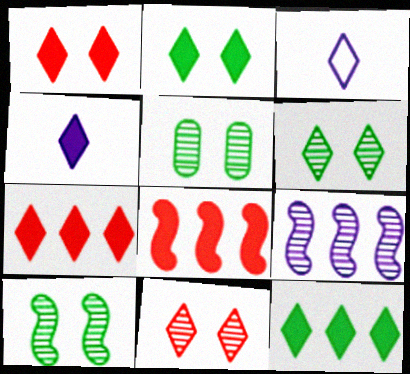[[1, 4, 12], 
[2, 4, 7], 
[3, 5, 8], 
[3, 6, 7], 
[3, 11, 12], 
[5, 6, 10]]